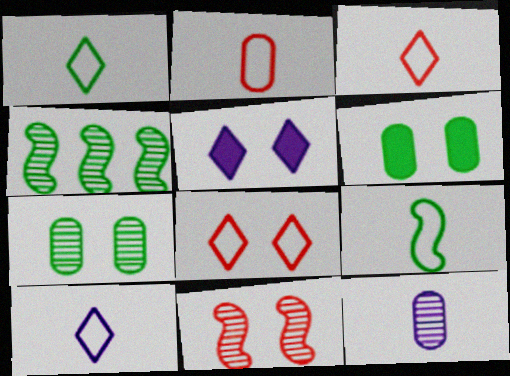[[1, 3, 10], 
[1, 4, 6], 
[2, 4, 5], 
[2, 9, 10]]